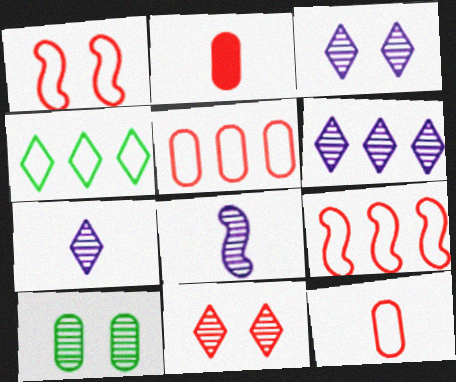[[2, 9, 11], 
[3, 6, 7]]